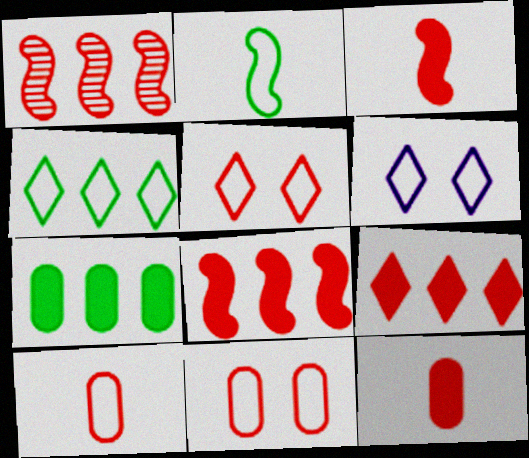[[1, 5, 12]]